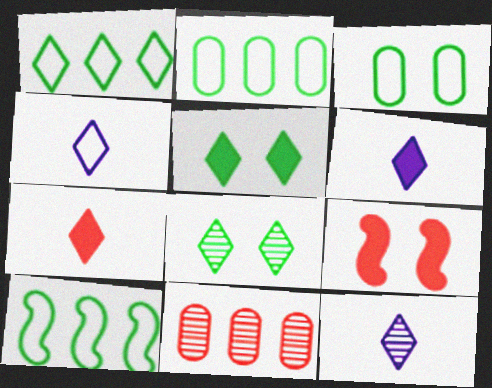[[1, 2, 10], 
[2, 9, 12], 
[4, 6, 12]]